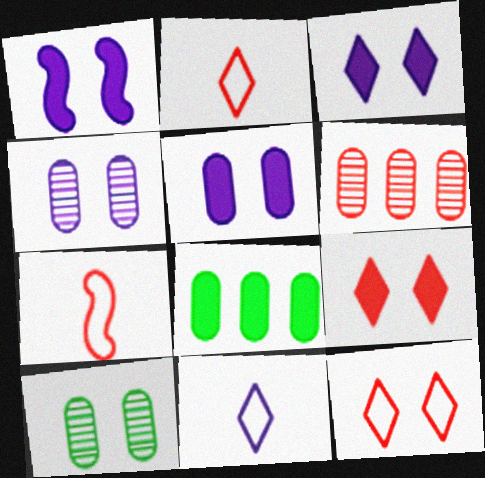[[1, 3, 5], 
[1, 10, 12], 
[6, 7, 9]]